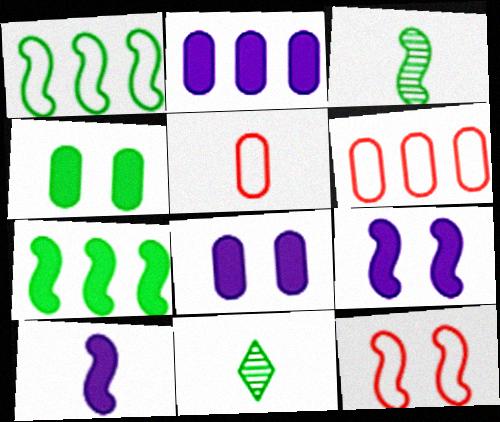[[1, 4, 11], 
[2, 11, 12], 
[5, 10, 11], 
[6, 9, 11]]